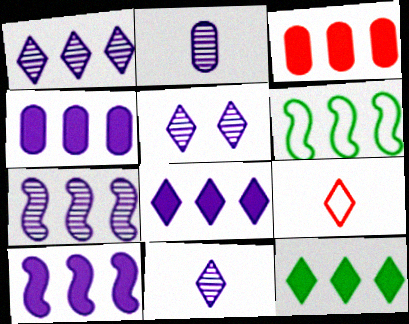[[1, 3, 6], 
[1, 5, 11], 
[2, 5, 7], 
[3, 10, 12], 
[4, 8, 10], 
[5, 9, 12]]